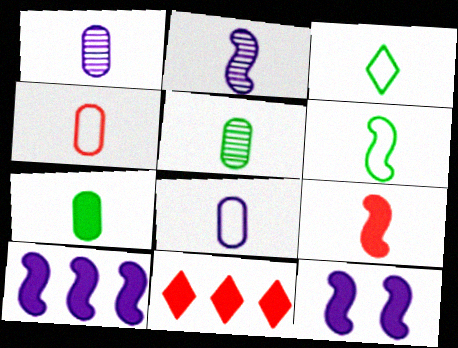[[1, 3, 9], 
[1, 4, 7], 
[2, 6, 9], 
[7, 11, 12]]